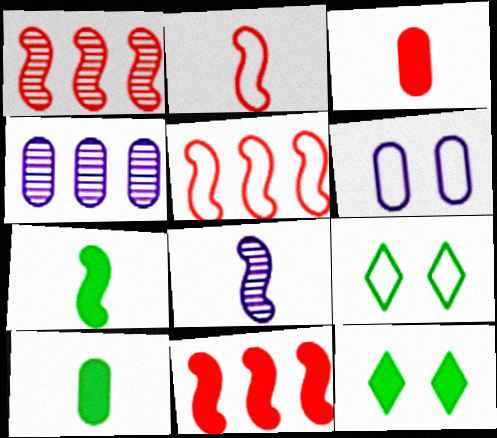[[1, 5, 11], 
[2, 4, 12], 
[2, 7, 8]]